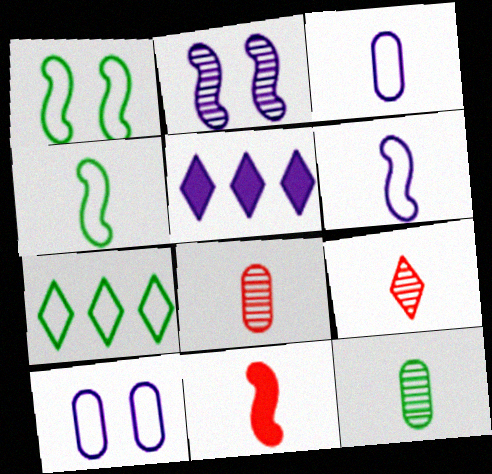[[1, 5, 8], 
[2, 3, 5]]